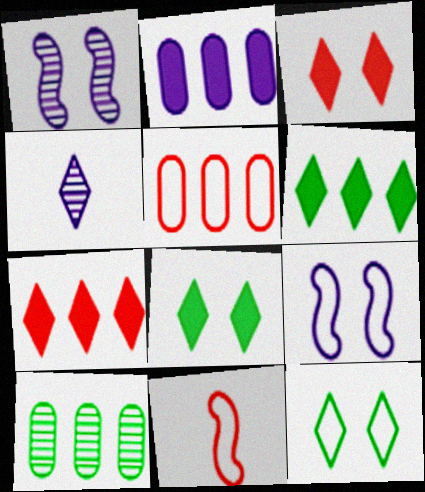[[2, 4, 9], 
[2, 5, 10], 
[4, 7, 12]]